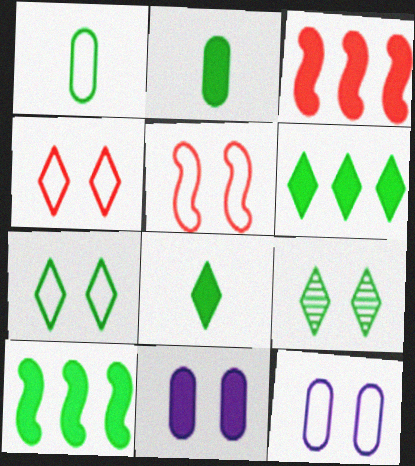[[1, 9, 10], 
[3, 8, 11], 
[5, 7, 12], 
[5, 9, 11]]